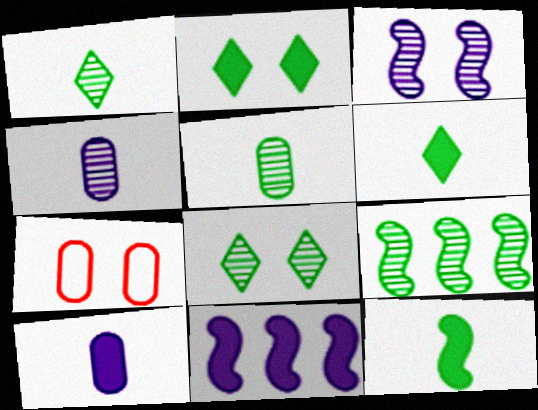[[1, 7, 11], 
[2, 3, 7], 
[5, 8, 9]]